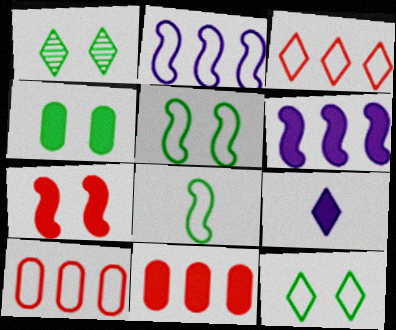[[1, 3, 9], 
[1, 4, 5]]